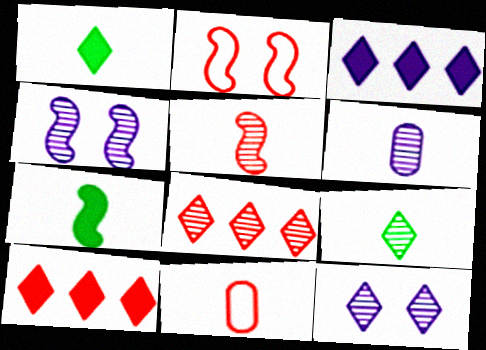[[5, 6, 9], 
[8, 9, 12]]